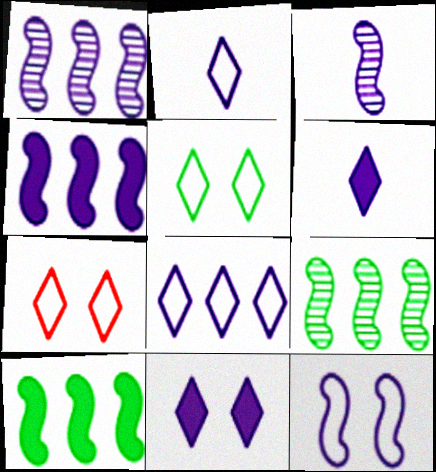[[3, 4, 12]]